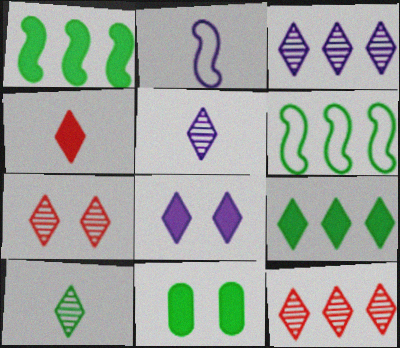[[2, 11, 12], 
[3, 7, 10], 
[4, 8, 9], 
[6, 10, 11]]